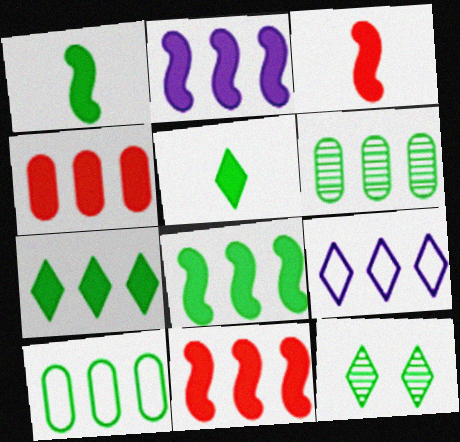[[1, 10, 12], 
[2, 4, 7], 
[2, 8, 11], 
[6, 9, 11]]